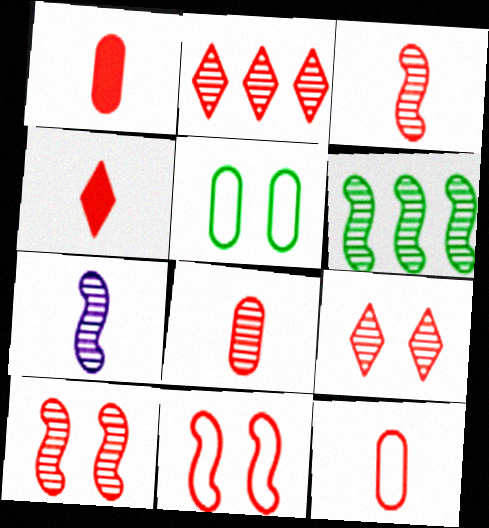[[1, 2, 11], 
[1, 8, 12], 
[2, 8, 10], 
[3, 4, 12], 
[6, 7, 10]]